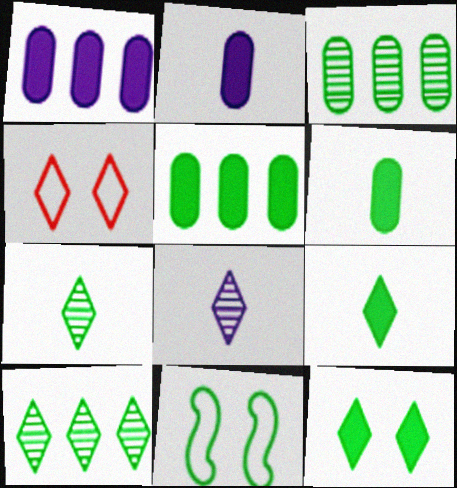[[3, 9, 11], 
[5, 7, 11], 
[6, 10, 11]]